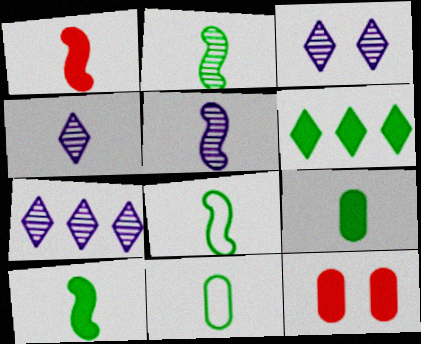[[1, 4, 11], 
[1, 5, 8], 
[2, 8, 10], 
[3, 4, 7], 
[7, 8, 12]]